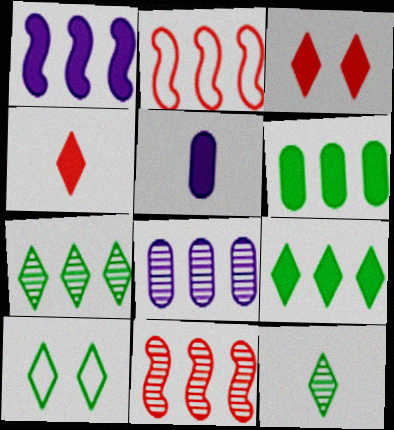[[2, 8, 9], 
[5, 10, 11], 
[7, 8, 11], 
[9, 10, 12]]